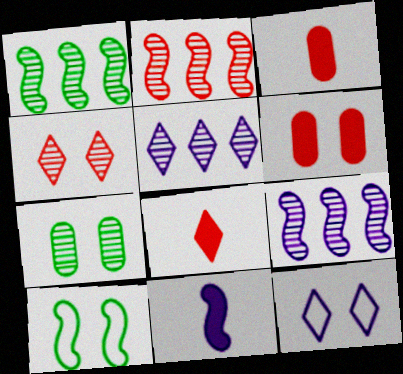[[1, 2, 9], 
[1, 3, 12], 
[2, 10, 11], 
[3, 5, 10]]